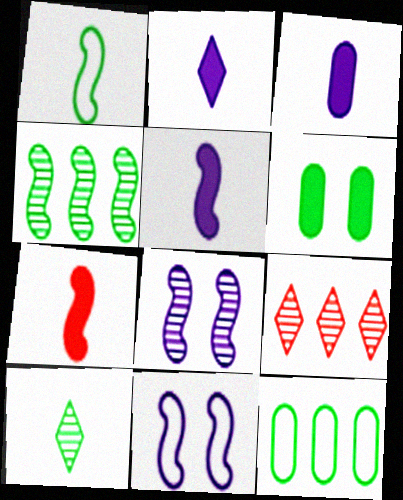[[2, 3, 5], 
[4, 7, 11]]